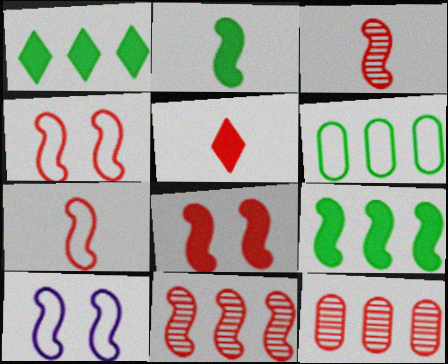[[2, 10, 11], 
[3, 9, 10], 
[4, 5, 12], 
[7, 8, 11]]